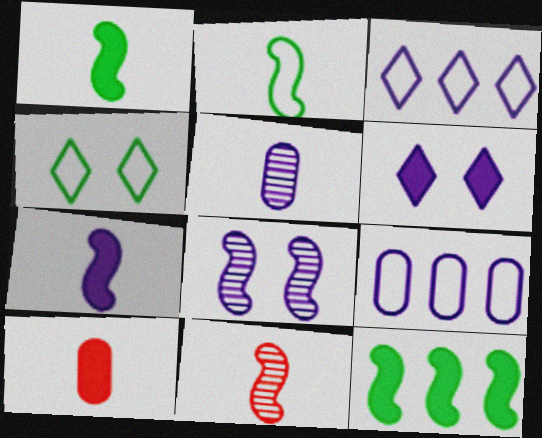[[2, 7, 11], 
[6, 10, 12]]